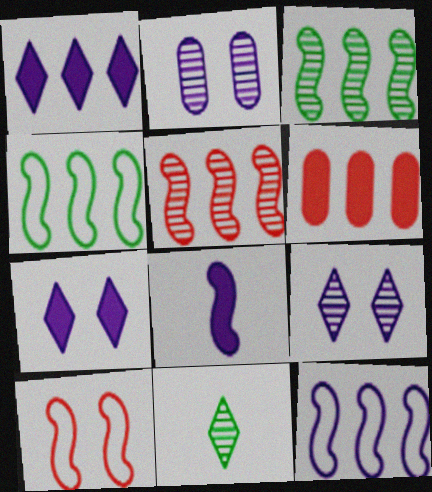[[2, 5, 11], 
[3, 8, 10]]